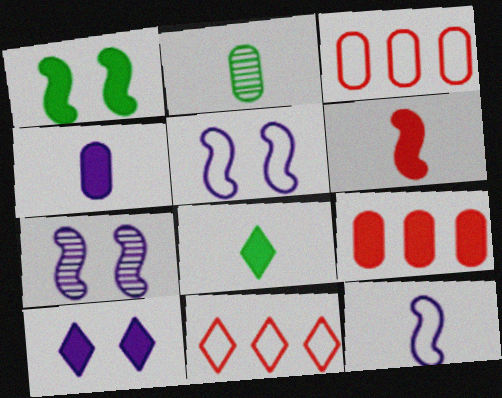[[3, 7, 8], 
[4, 6, 8]]